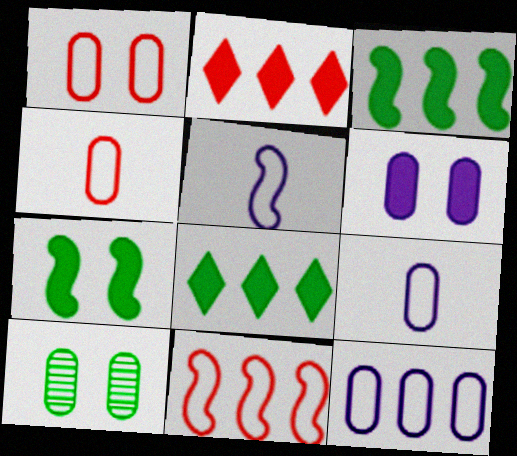[[1, 6, 10], 
[2, 5, 10]]